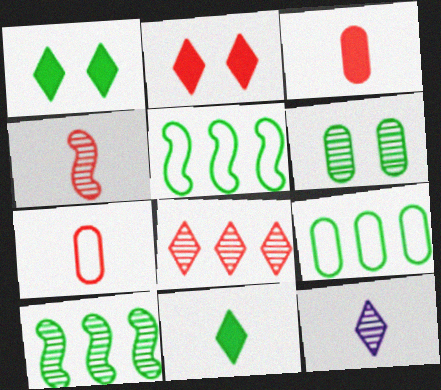[[5, 6, 11]]